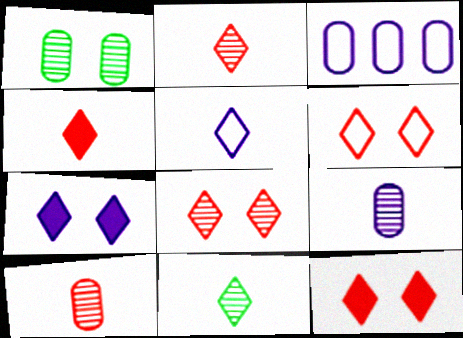[[4, 5, 11], 
[6, 8, 12]]